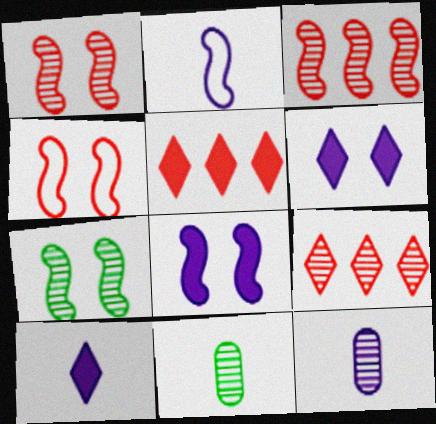[[2, 10, 12], 
[4, 7, 8], 
[7, 9, 12]]